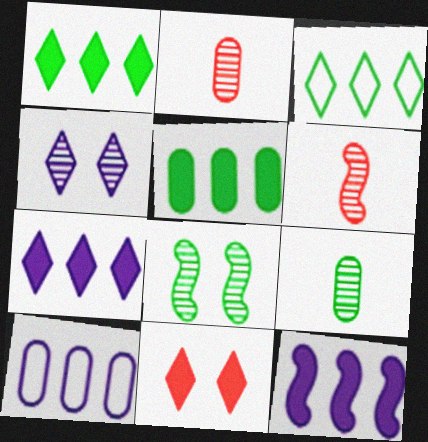[]